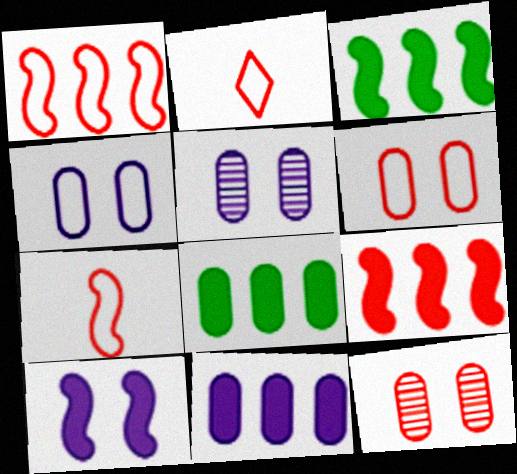[[1, 2, 6], 
[2, 3, 5], 
[2, 9, 12]]